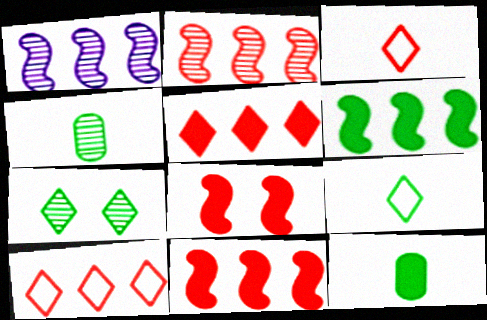[]